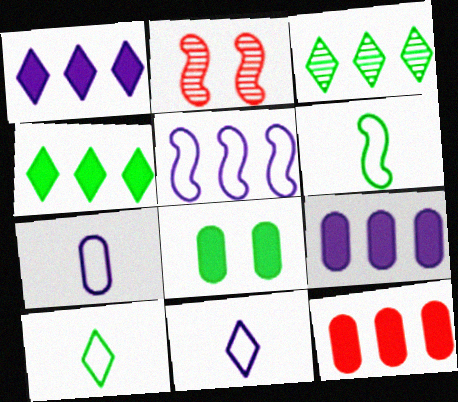[[2, 4, 7], 
[2, 9, 10], 
[3, 5, 12], 
[3, 6, 8]]